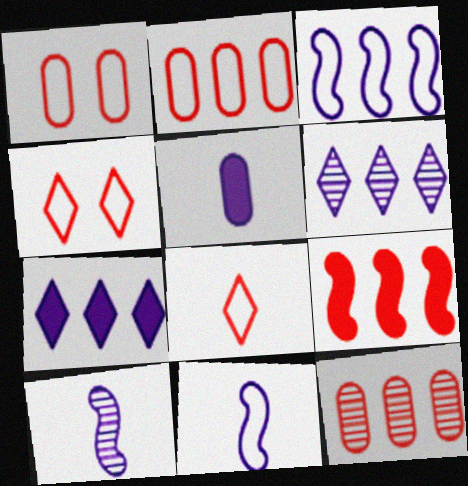[]